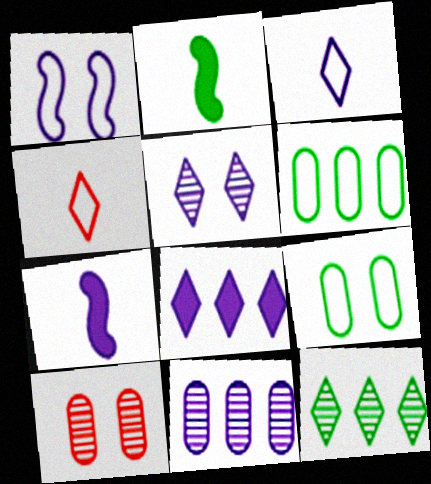[[1, 4, 6], 
[2, 9, 12], 
[3, 5, 8]]